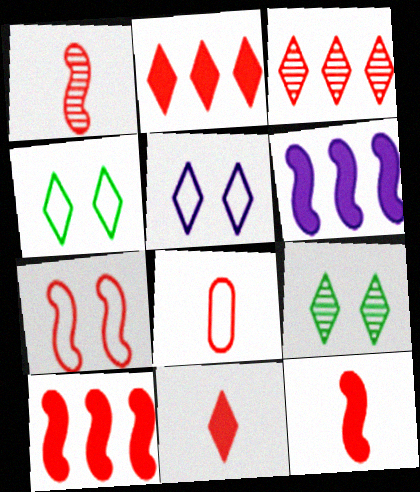[[1, 7, 10], 
[1, 8, 11], 
[6, 8, 9]]